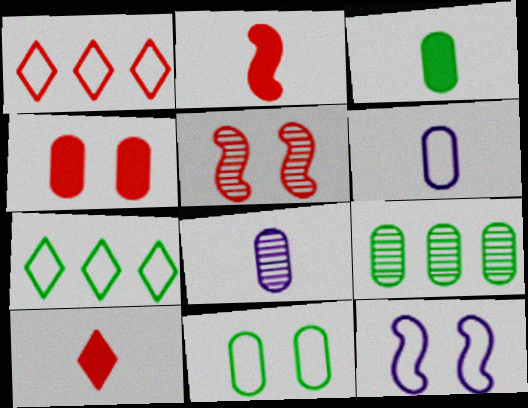[[3, 9, 11], 
[4, 6, 9], 
[9, 10, 12]]